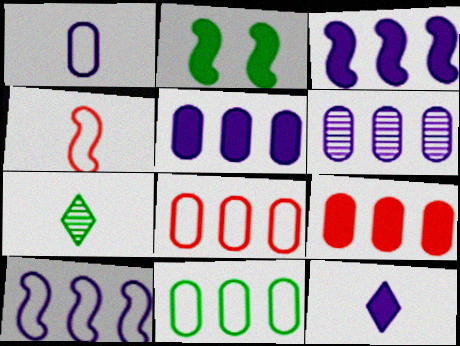[[2, 7, 11], 
[2, 9, 12], 
[6, 9, 11]]